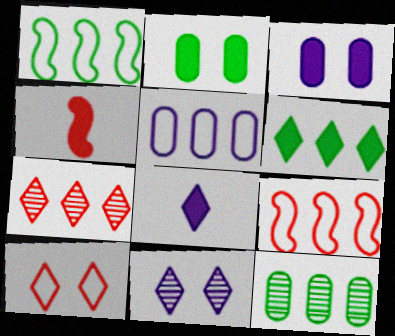[[1, 6, 12], 
[3, 4, 6]]